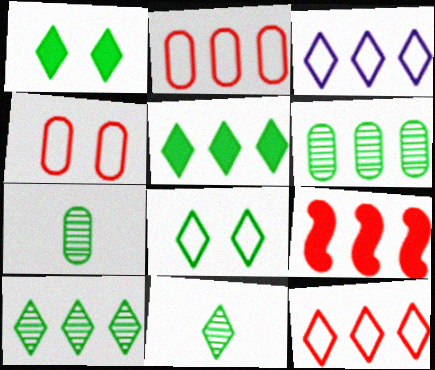[[3, 6, 9], 
[5, 8, 11]]